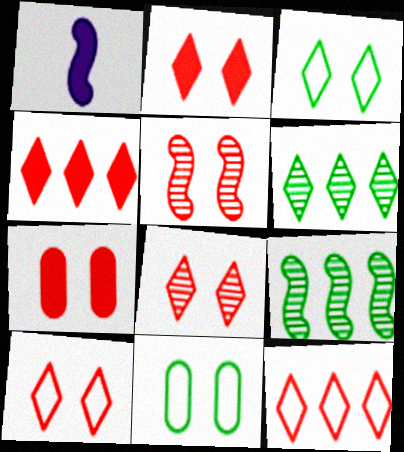[[2, 8, 10], 
[5, 7, 10]]